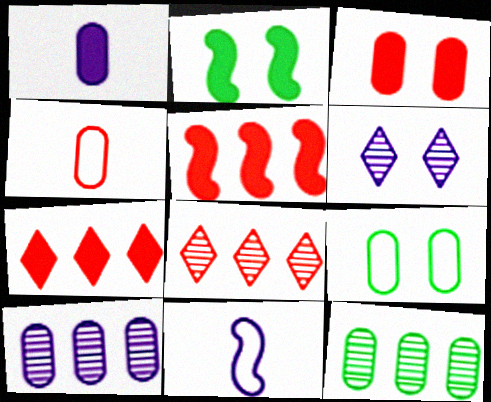[[1, 2, 7]]